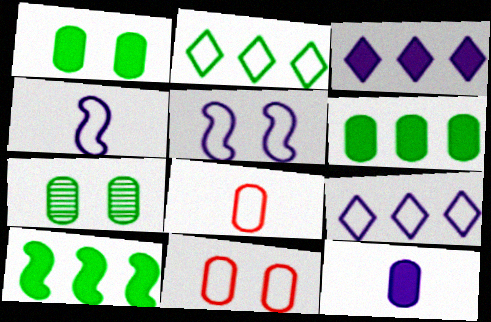[[2, 4, 11], 
[2, 5, 8]]